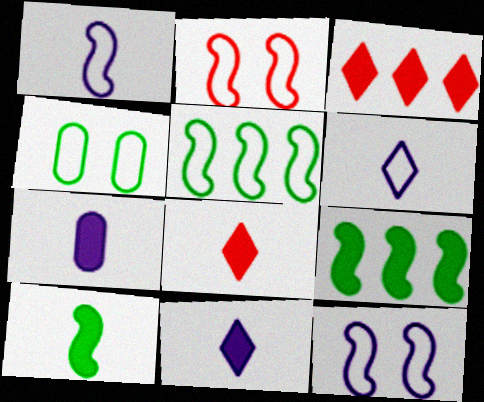[[1, 2, 5], 
[7, 8, 10]]